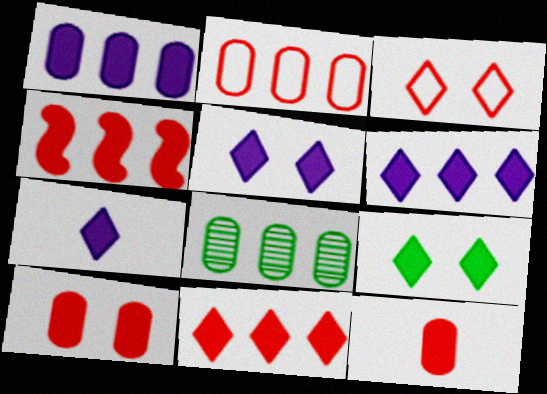[[1, 2, 8], 
[5, 6, 7], 
[7, 9, 11]]